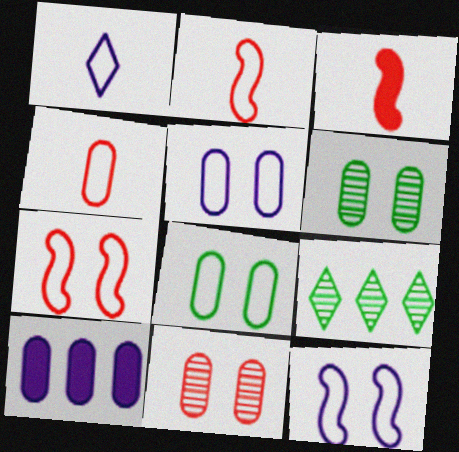[[3, 5, 9], 
[4, 6, 10]]